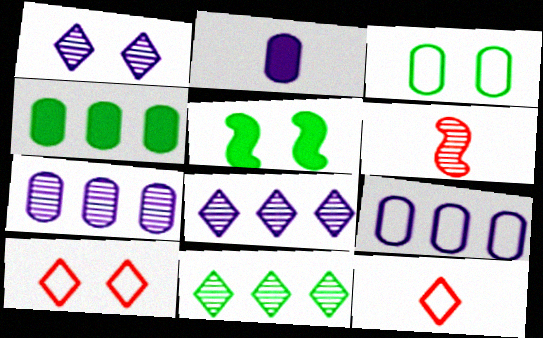[[5, 7, 12]]